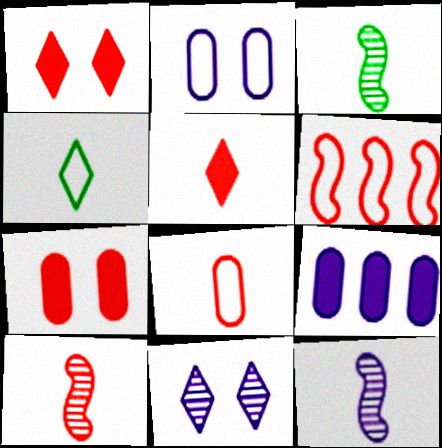[[2, 4, 6], 
[3, 10, 12], 
[5, 8, 10]]